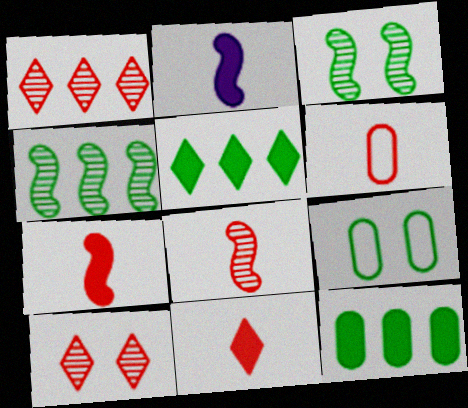[[1, 2, 9], 
[6, 8, 11]]